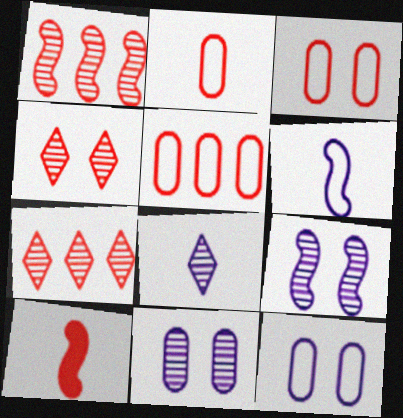[[2, 3, 5], 
[3, 7, 10], 
[4, 5, 10]]